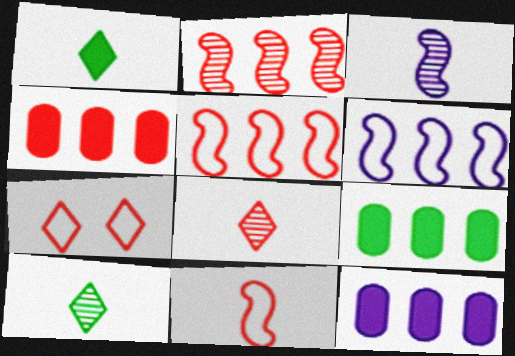[[3, 7, 9], 
[4, 9, 12]]